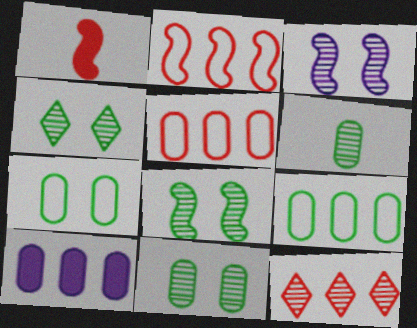[[3, 6, 12], 
[4, 8, 11]]